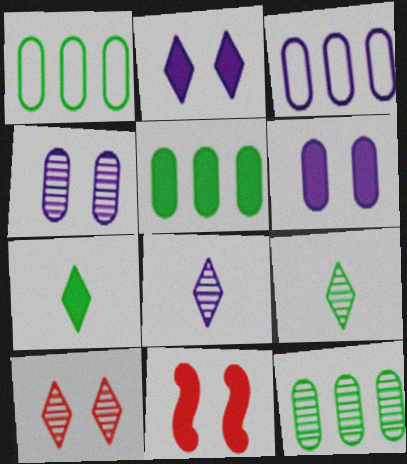[[1, 5, 12], 
[1, 8, 11], 
[3, 9, 11]]